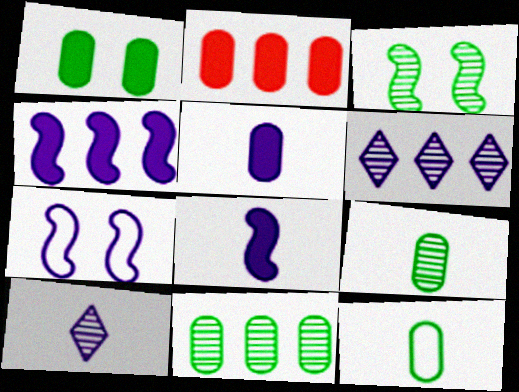[[1, 2, 5], 
[1, 11, 12], 
[5, 6, 7]]